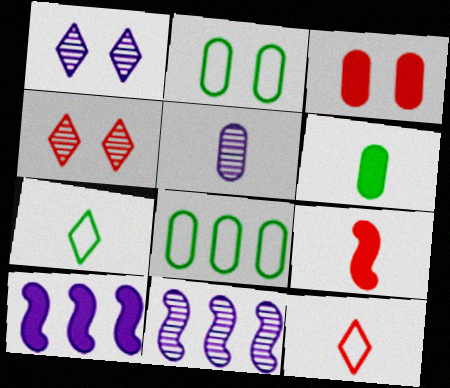[[1, 5, 11], 
[1, 8, 9], 
[3, 5, 8], 
[3, 7, 11], 
[5, 7, 9]]